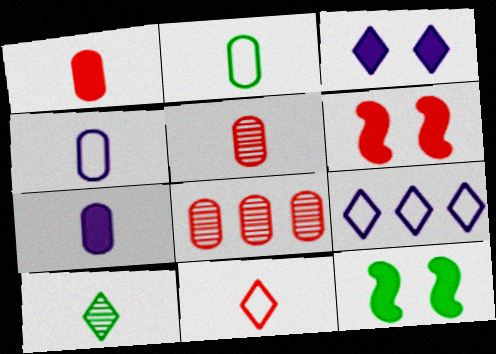[[2, 5, 7], 
[5, 9, 12], 
[6, 8, 11]]